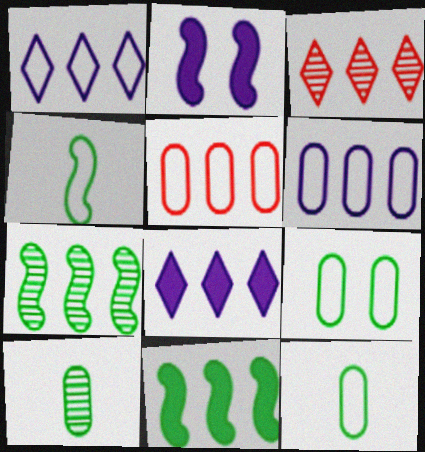[[2, 3, 12], 
[3, 6, 11], 
[5, 7, 8]]